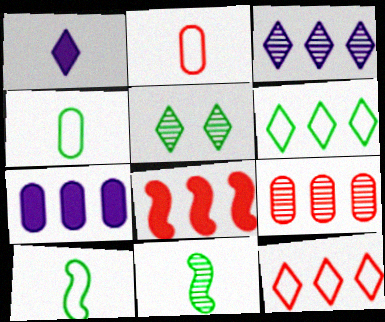[[1, 2, 11], 
[1, 5, 12], 
[8, 9, 12]]